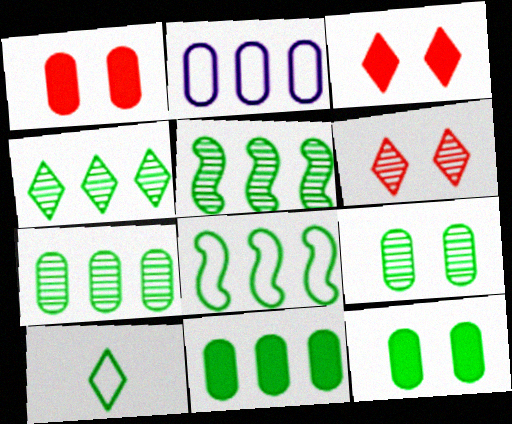[[4, 5, 7], 
[4, 8, 11], 
[5, 10, 12]]